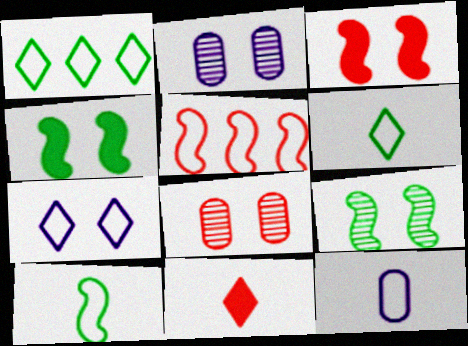[[4, 7, 8], 
[5, 8, 11]]